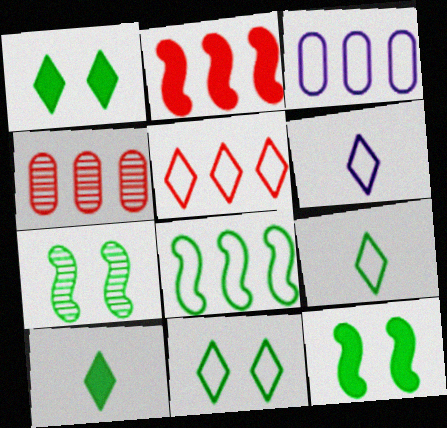[[2, 4, 5], 
[3, 5, 8], 
[4, 6, 12], 
[5, 6, 11]]